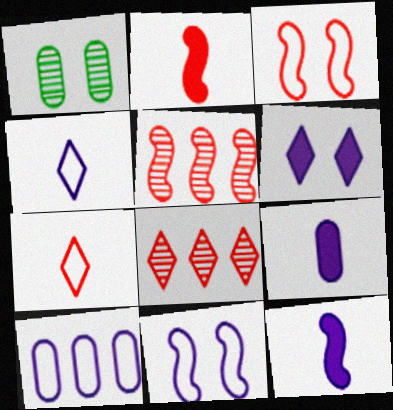[[1, 3, 6], 
[2, 3, 5], 
[4, 10, 11]]